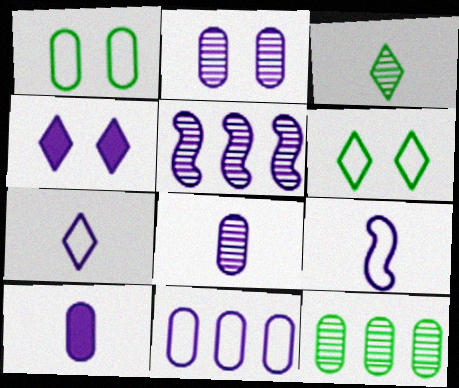[[2, 10, 11]]